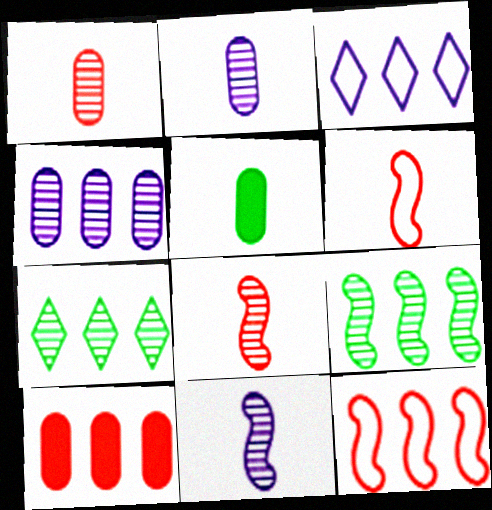[[3, 9, 10]]